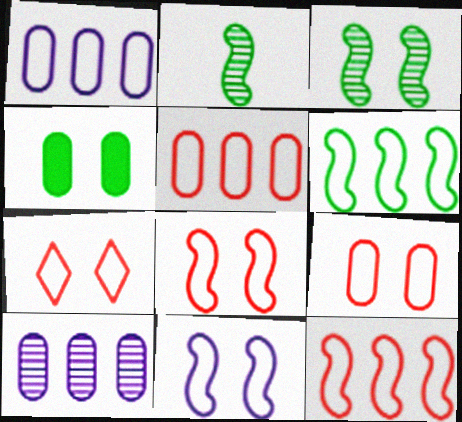[[7, 8, 9]]